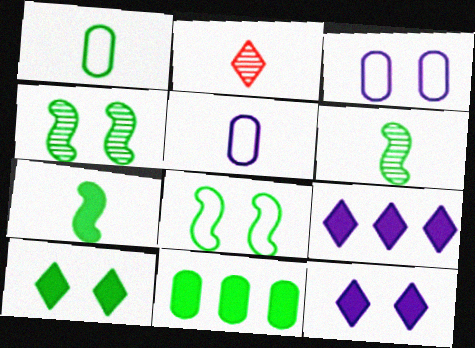[[2, 5, 7], 
[7, 10, 11]]